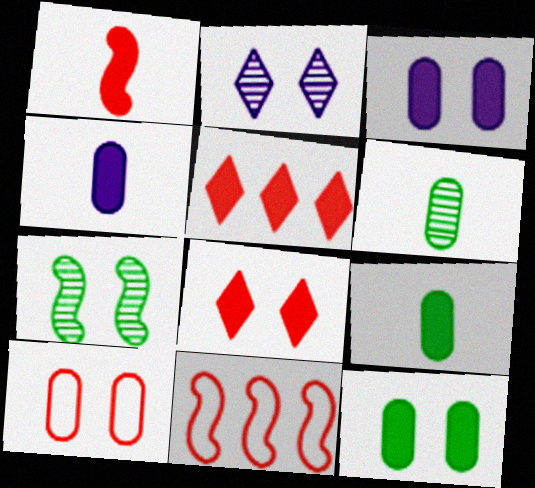[[2, 9, 11]]